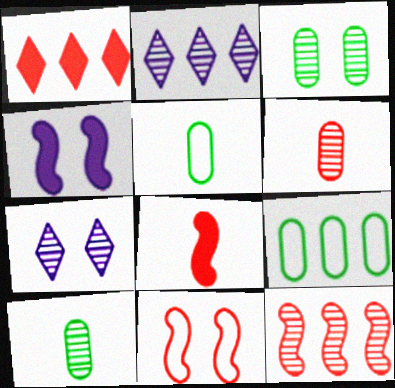[[1, 6, 11], 
[7, 8, 9], 
[7, 10, 12], 
[8, 11, 12]]